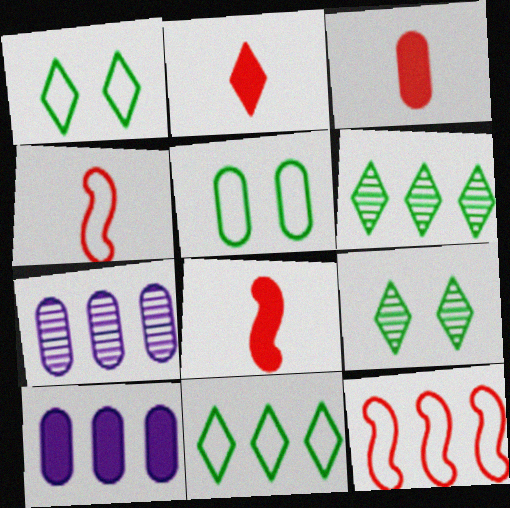[[1, 7, 8], 
[2, 3, 8], 
[3, 5, 7], 
[4, 9, 10], 
[6, 10, 12]]